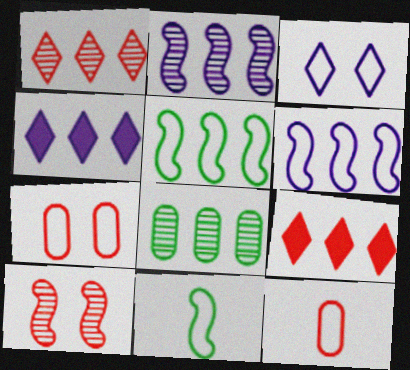[[1, 2, 8], 
[3, 5, 12], 
[6, 8, 9], 
[9, 10, 12]]